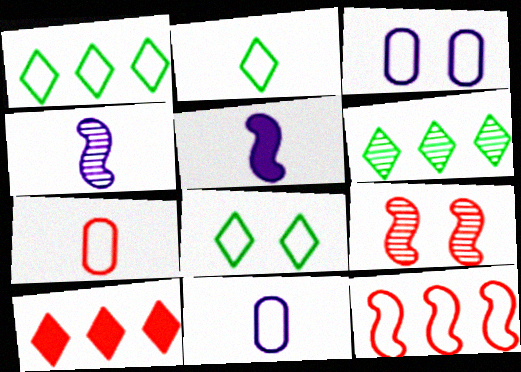[[1, 2, 8], 
[2, 3, 12], 
[7, 9, 10], 
[8, 11, 12]]